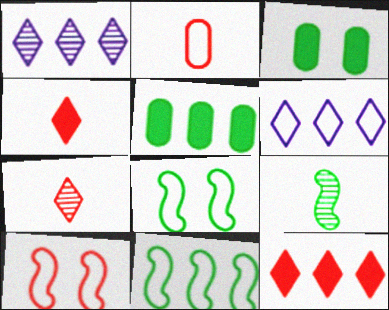[[2, 6, 8]]